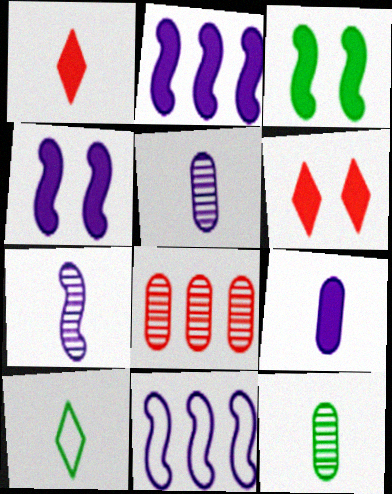[[4, 7, 11], 
[4, 8, 10], 
[6, 11, 12]]